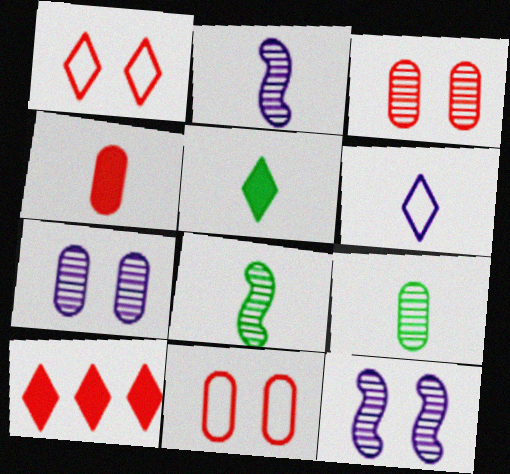[[4, 6, 8]]